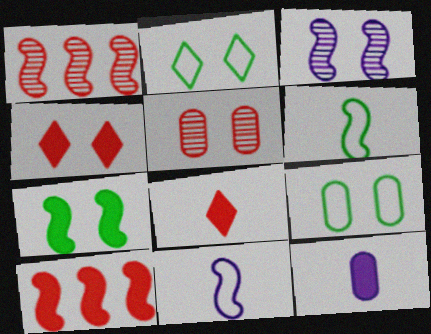[[1, 2, 12], 
[1, 7, 11], 
[3, 4, 9], 
[3, 6, 10]]